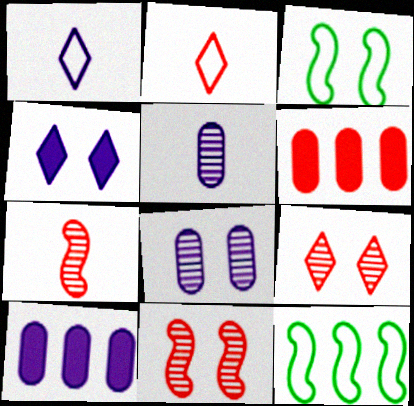[[2, 6, 11]]